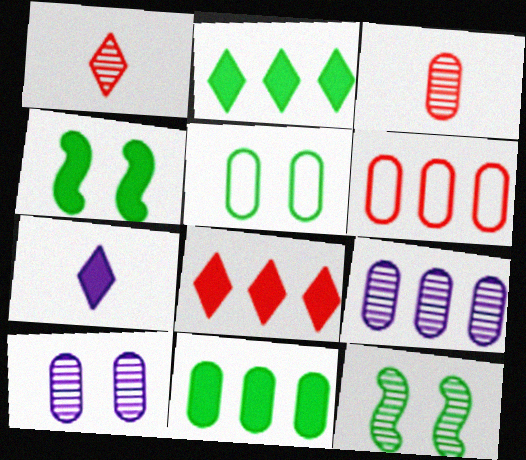[[1, 9, 12], 
[6, 7, 12], 
[6, 9, 11]]